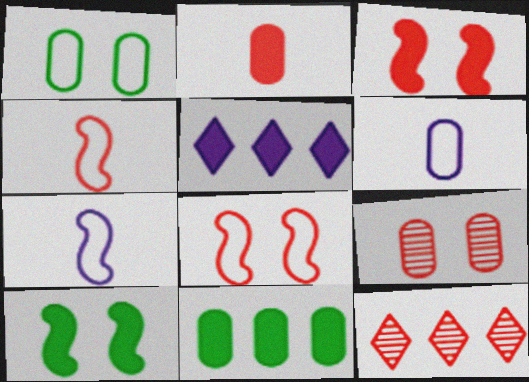[[2, 5, 10], 
[2, 8, 12], 
[6, 9, 11], 
[6, 10, 12]]